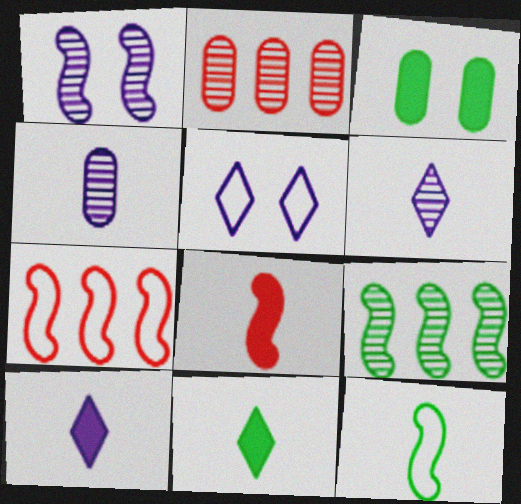[[3, 6, 7]]